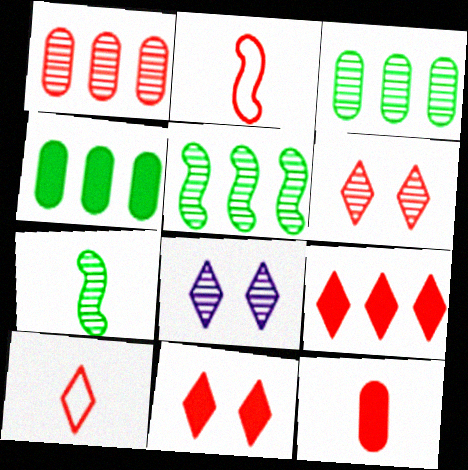[[1, 2, 11], 
[1, 7, 8], 
[2, 4, 8], 
[6, 9, 10]]